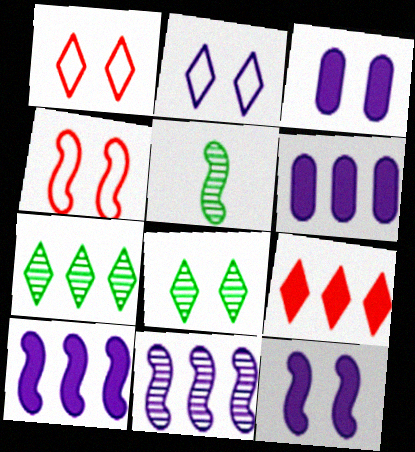[[1, 5, 6], 
[3, 4, 8], 
[4, 5, 10]]